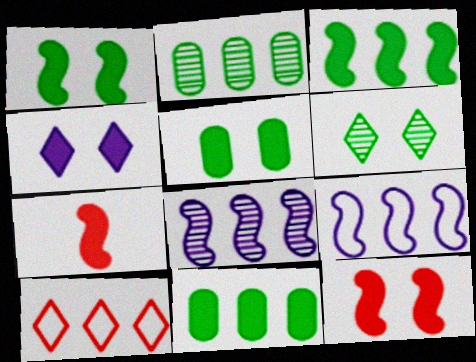[[4, 5, 12], 
[4, 7, 11], 
[8, 10, 11]]